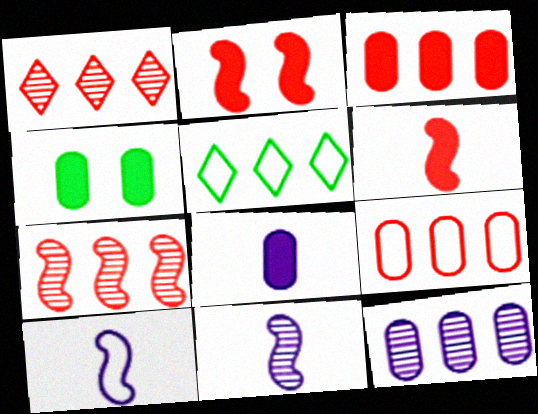[[1, 4, 10], 
[3, 4, 8]]